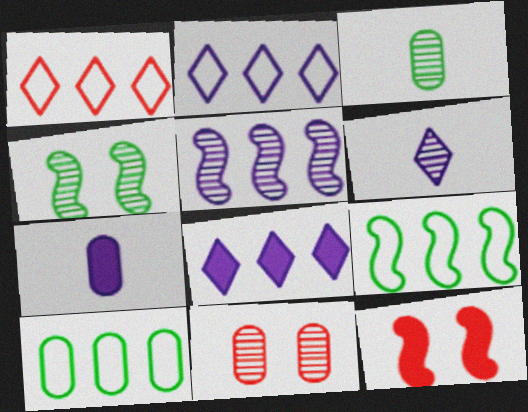[[1, 4, 7], 
[2, 3, 12], 
[6, 10, 12], 
[7, 10, 11]]